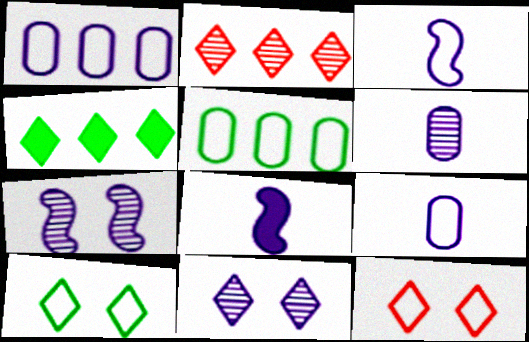[[1, 8, 11], 
[3, 5, 12]]